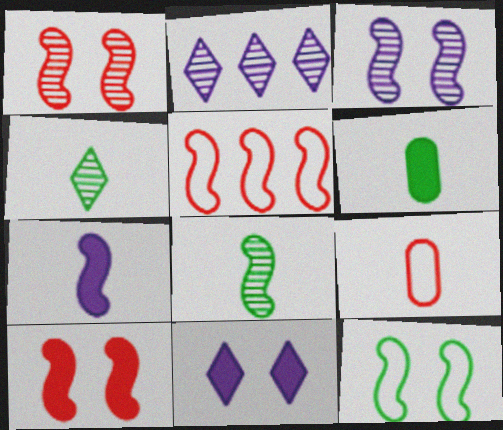[[3, 10, 12], 
[4, 7, 9]]